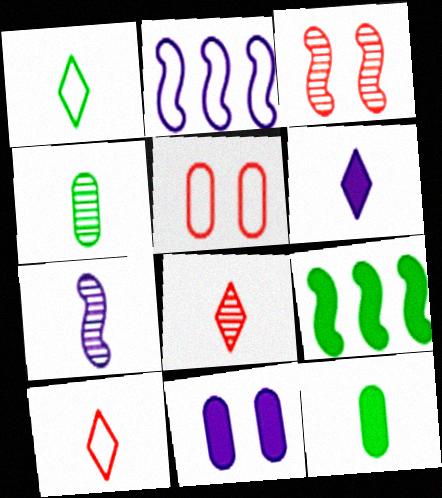[[1, 2, 5], 
[1, 6, 8], 
[4, 7, 8], 
[7, 10, 12]]